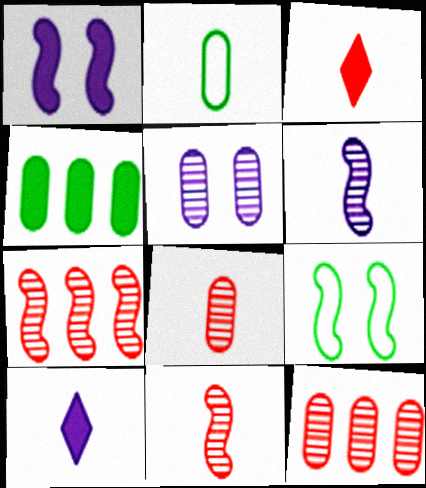[[1, 3, 4], 
[2, 3, 6], 
[2, 10, 11], 
[9, 10, 12]]